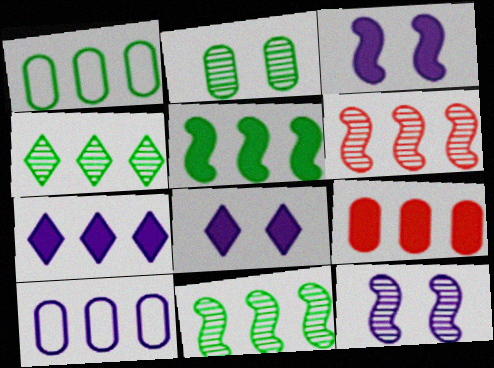[[1, 4, 5], 
[1, 6, 7], 
[5, 7, 9]]